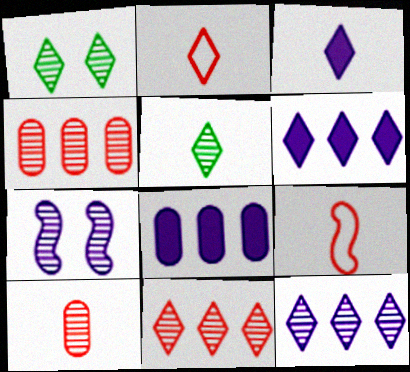[[1, 2, 6], 
[1, 8, 9], 
[2, 3, 5], 
[4, 5, 7]]